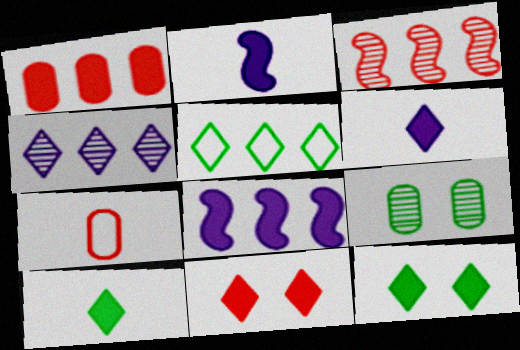[[1, 2, 12], 
[3, 7, 11]]